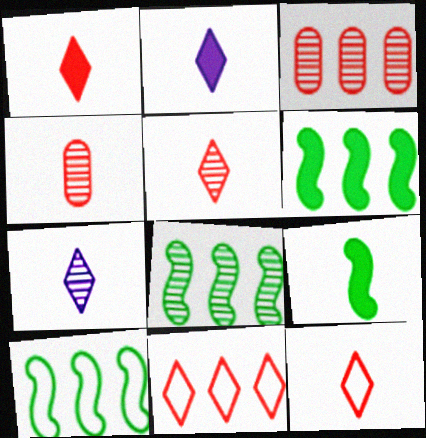[[1, 5, 12], 
[6, 8, 10]]